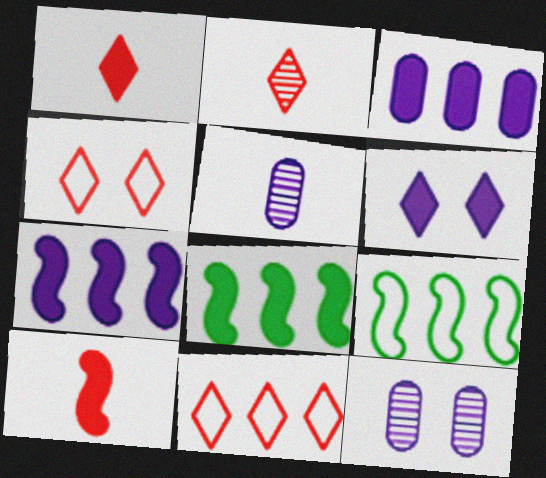[[1, 9, 12], 
[4, 5, 8]]